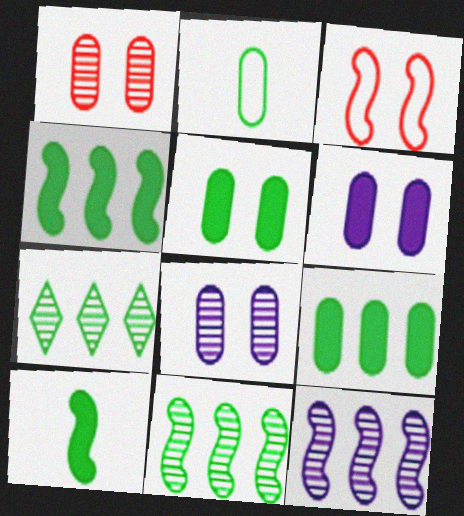[[3, 10, 12]]